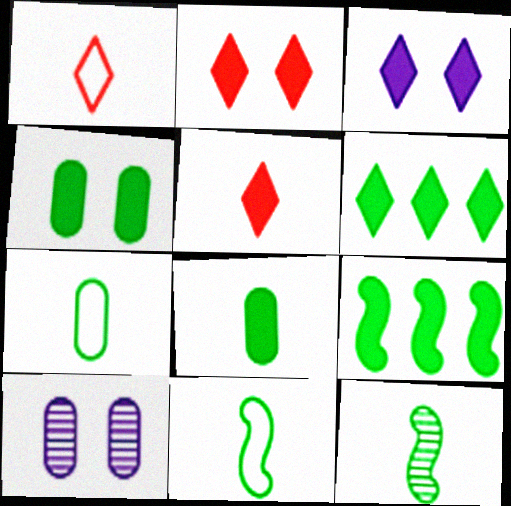[[1, 9, 10], 
[3, 5, 6]]